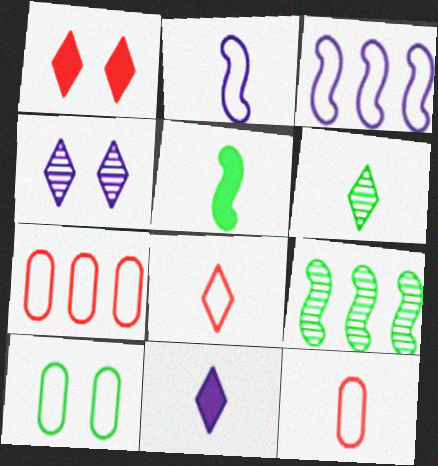[[3, 8, 10], 
[4, 5, 7], 
[6, 8, 11]]